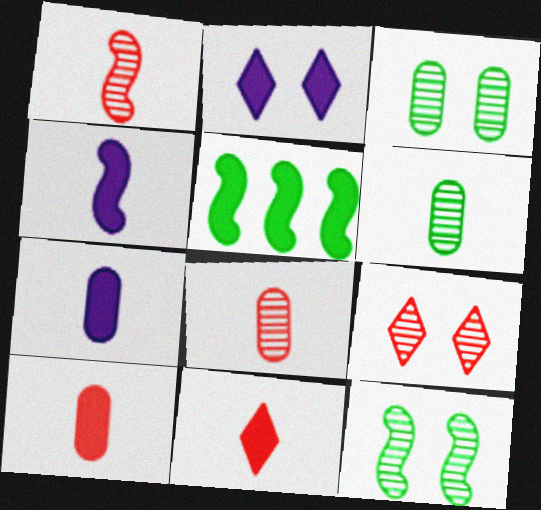[[2, 5, 10]]